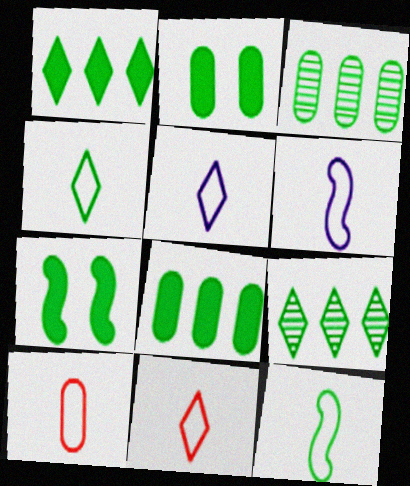[[2, 9, 12], 
[3, 4, 7], 
[4, 5, 11], 
[4, 6, 10], 
[5, 10, 12]]